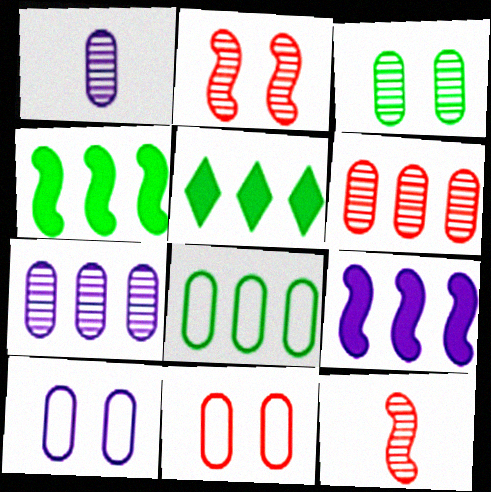[[1, 3, 6], 
[5, 10, 12]]